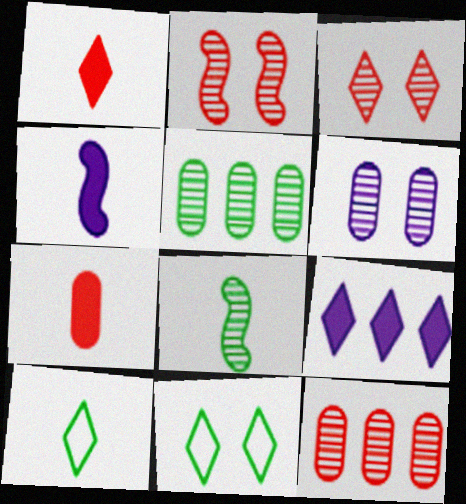[[3, 9, 10], 
[4, 11, 12]]